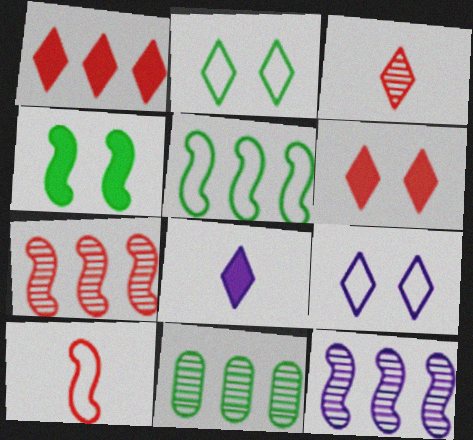[[4, 10, 12]]